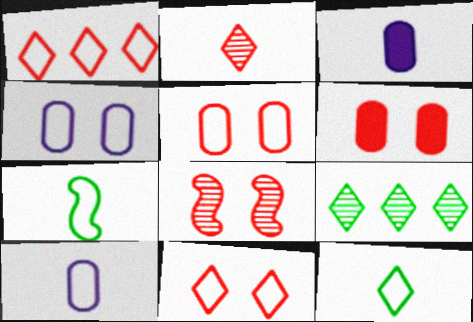[[1, 4, 7], 
[2, 3, 7], 
[6, 8, 11]]